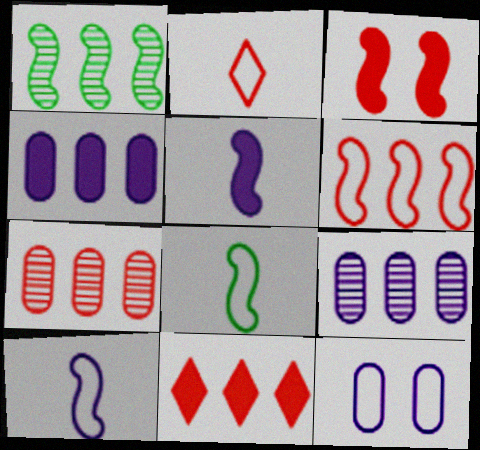[[1, 3, 10], 
[2, 3, 7], 
[6, 7, 11]]